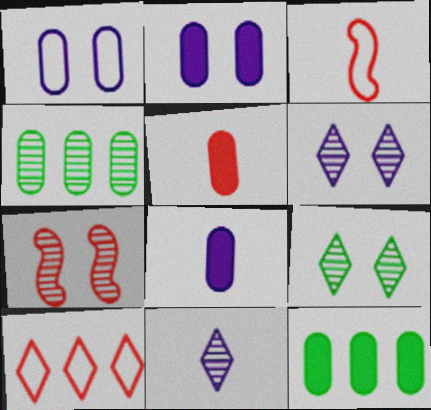[[1, 4, 5], 
[2, 5, 12], 
[3, 6, 12], 
[4, 7, 11], 
[5, 7, 10]]